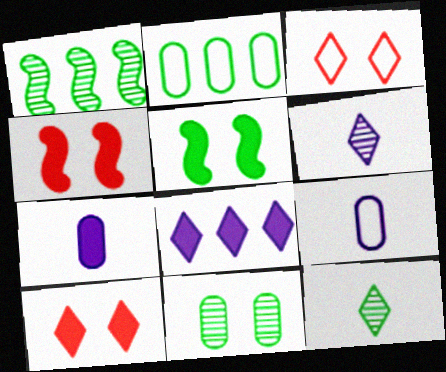[[1, 3, 7], 
[1, 9, 10], 
[1, 11, 12], 
[2, 4, 6], 
[2, 5, 12], 
[3, 8, 12]]